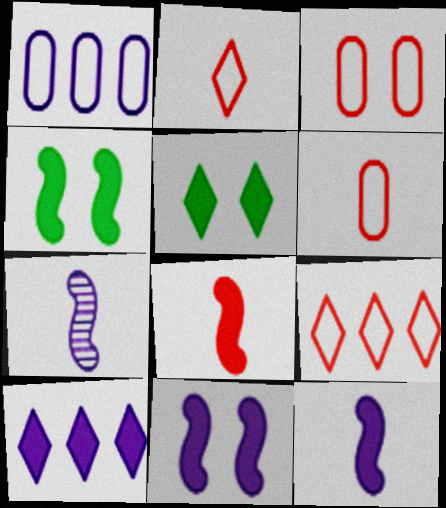[]